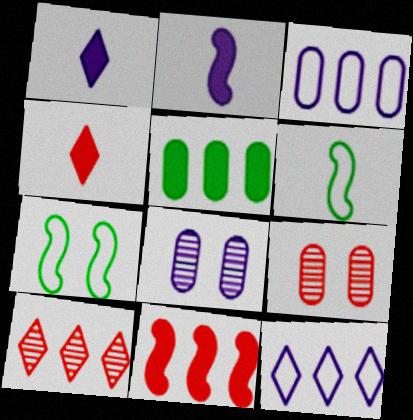[[2, 8, 12]]